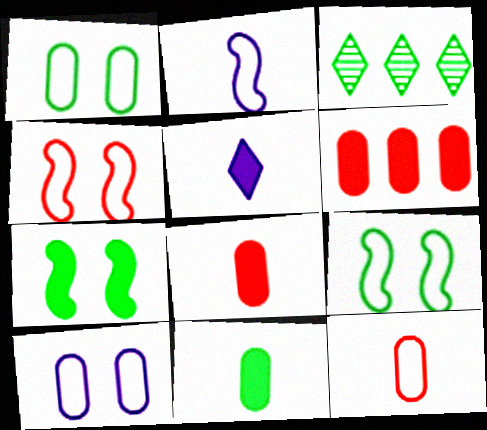[[3, 9, 11], 
[5, 6, 7]]